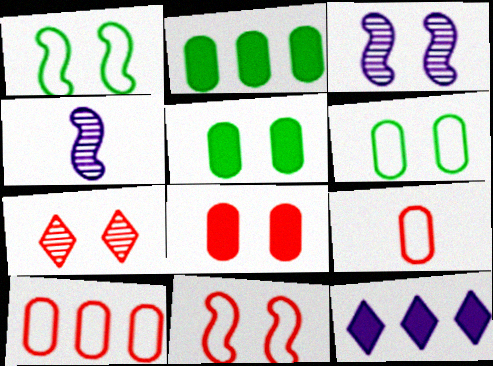[[7, 8, 11]]